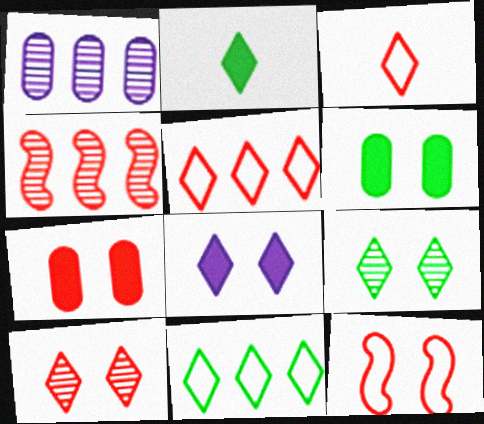[[1, 2, 12], 
[2, 9, 11], 
[3, 4, 7], 
[7, 10, 12]]